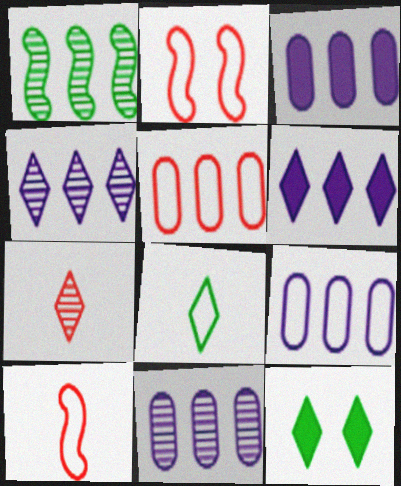[[1, 5, 6], 
[2, 8, 9], 
[3, 9, 11], 
[10, 11, 12]]